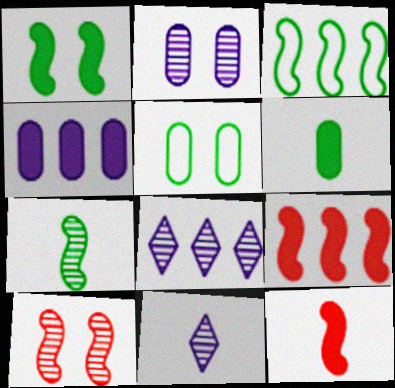[[1, 3, 7], 
[5, 8, 12], 
[5, 9, 11]]